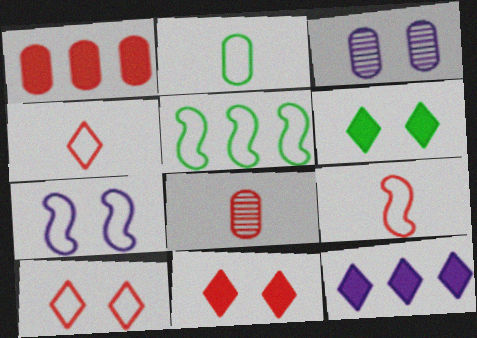[[1, 2, 3], 
[5, 7, 9]]